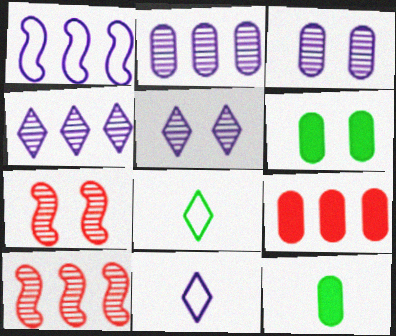[[6, 10, 11]]